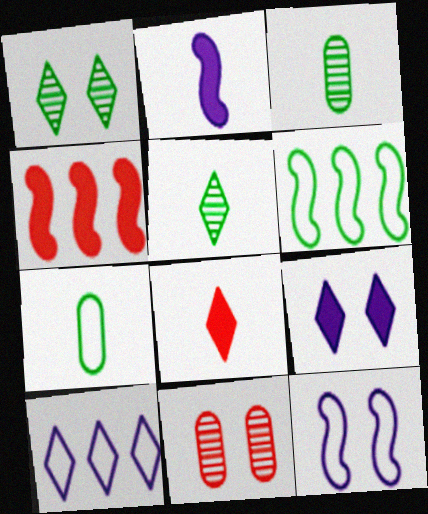[[1, 8, 10]]